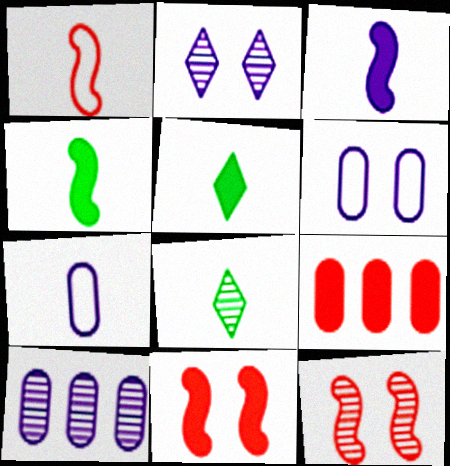[[8, 10, 12]]